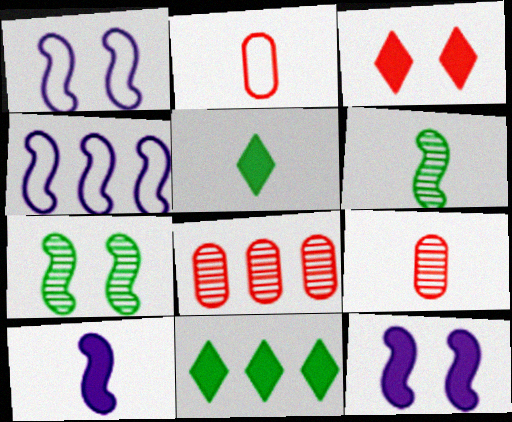[[1, 5, 8], 
[1, 9, 11], 
[4, 8, 11]]